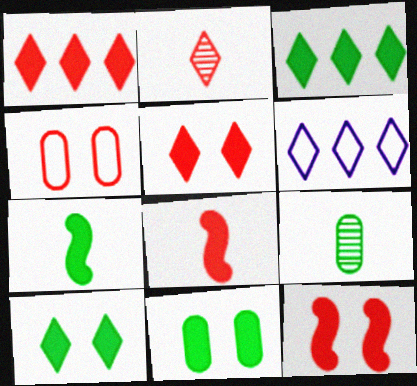[[2, 6, 10], 
[3, 7, 11], 
[6, 9, 12]]